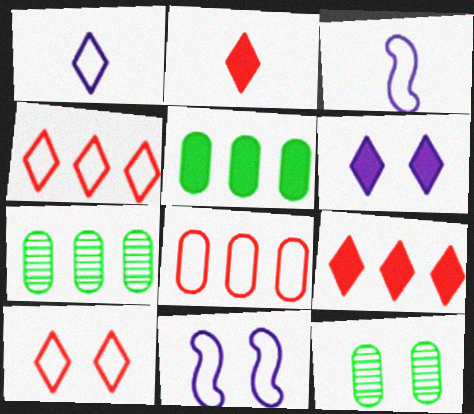[[2, 7, 11], 
[3, 9, 12]]